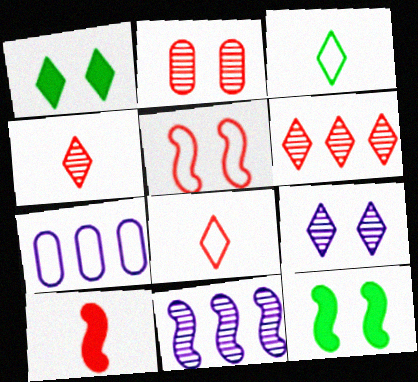[[3, 5, 7], 
[4, 7, 12]]